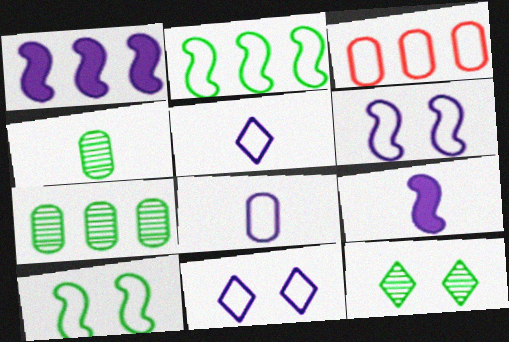[[3, 5, 10], 
[3, 9, 12]]